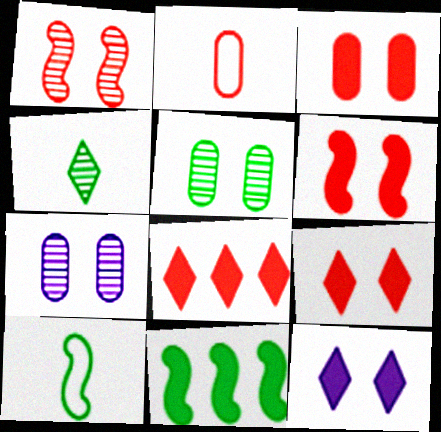[[1, 2, 8], 
[3, 6, 9], 
[7, 8, 10]]